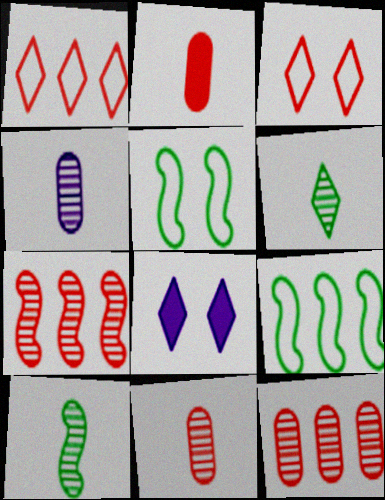[[1, 6, 8], 
[2, 3, 7], 
[8, 9, 11]]